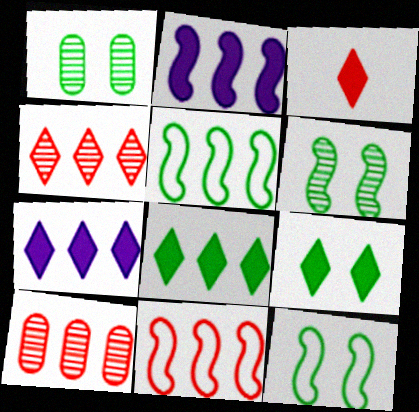[[1, 9, 12], 
[3, 7, 9], 
[5, 7, 10]]